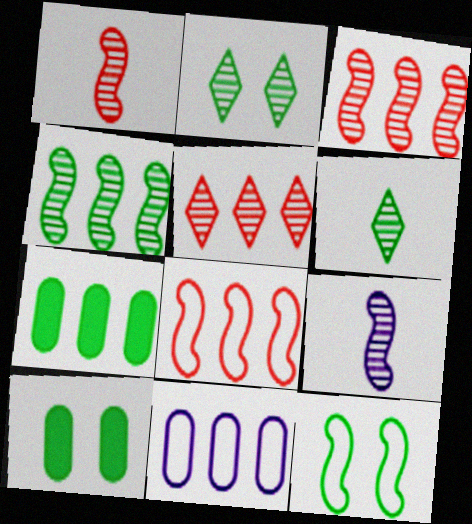[[2, 10, 12], 
[6, 7, 12]]